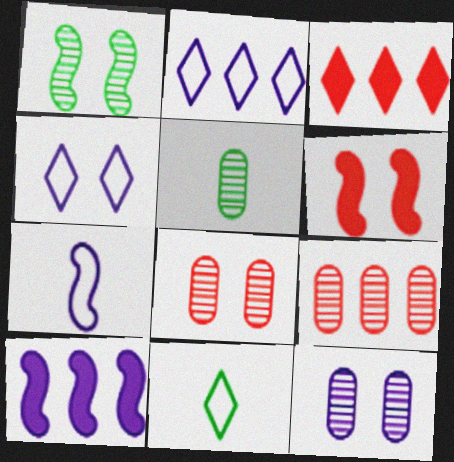[[2, 5, 6], 
[5, 9, 12], 
[8, 10, 11]]